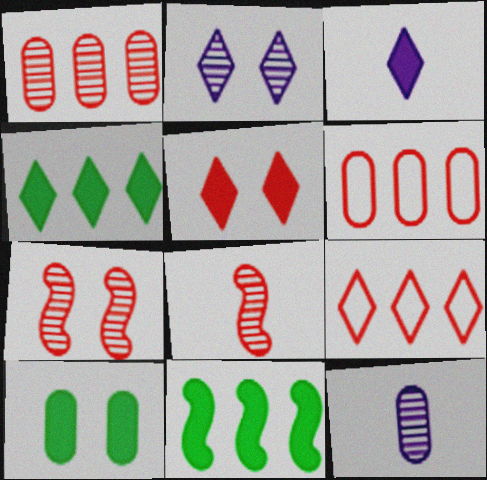[[3, 4, 5], 
[5, 6, 8], 
[6, 10, 12]]